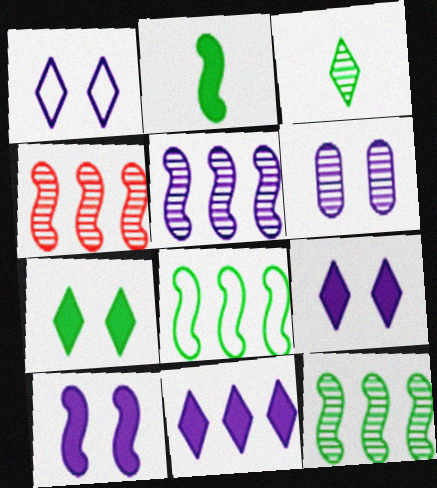[[1, 6, 10], 
[3, 4, 6], 
[4, 5, 12]]